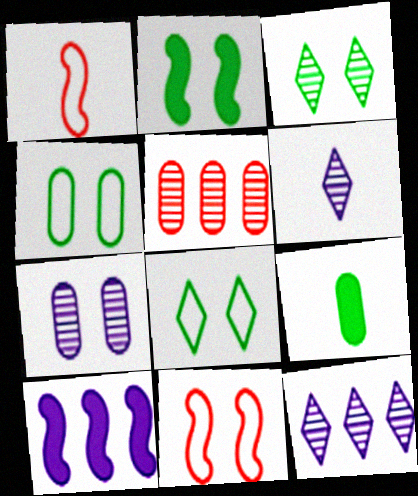[[1, 6, 9], 
[2, 3, 4], 
[9, 11, 12]]